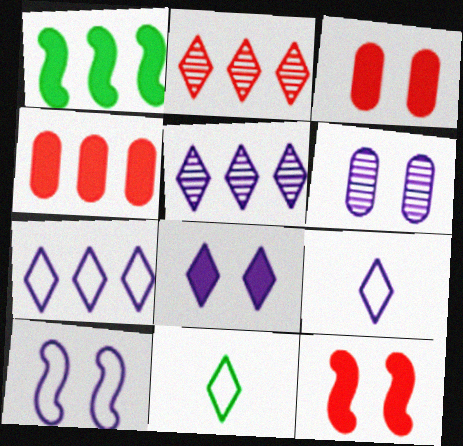[[2, 8, 11], 
[5, 8, 9], 
[6, 8, 10]]